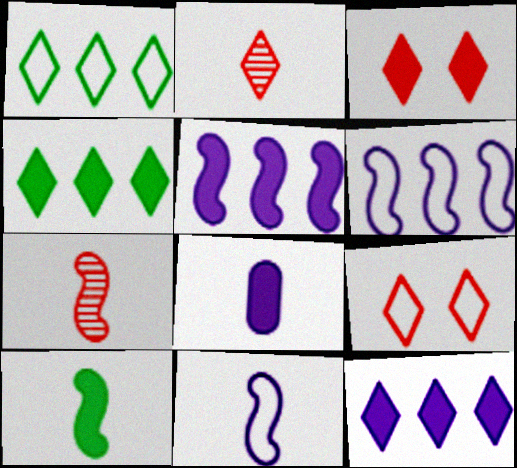[[7, 10, 11]]